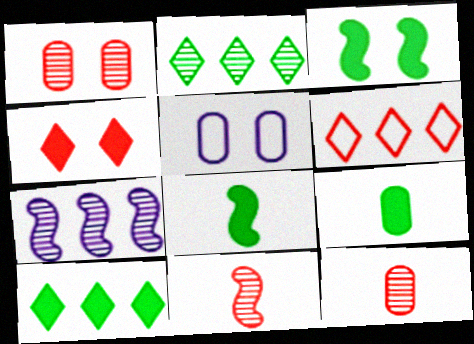[[3, 9, 10], 
[5, 10, 11]]